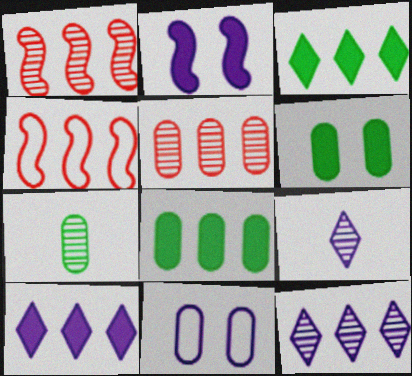[[4, 6, 9], 
[4, 8, 12]]